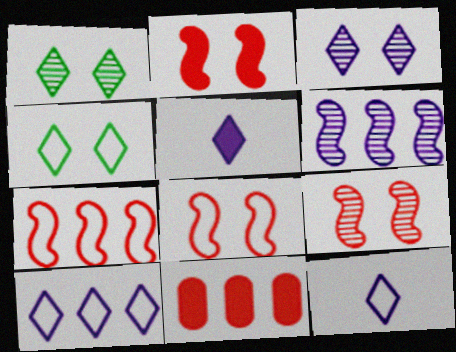[[2, 8, 9], 
[3, 5, 10]]